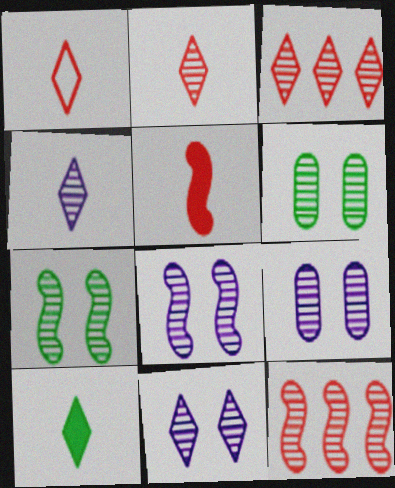[[1, 4, 10], 
[4, 6, 12], 
[8, 9, 11]]